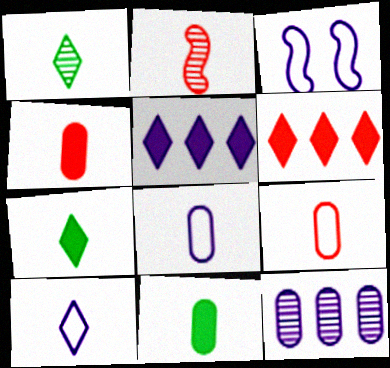[[2, 7, 8], 
[2, 10, 11]]